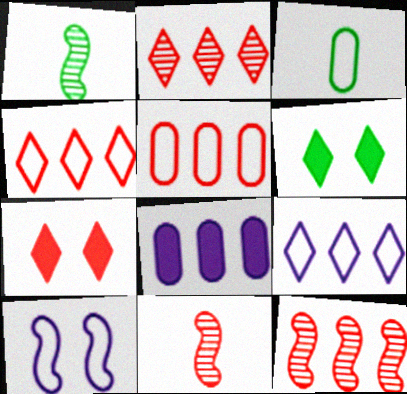[[3, 4, 10], 
[5, 7, 11]]